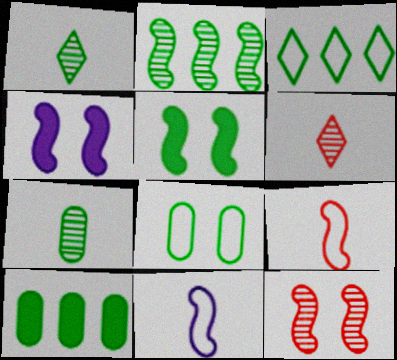[[2, 3, 10], 
[2, 4, 9], 
[3, 5, 7], 
[7, 8, 10]]